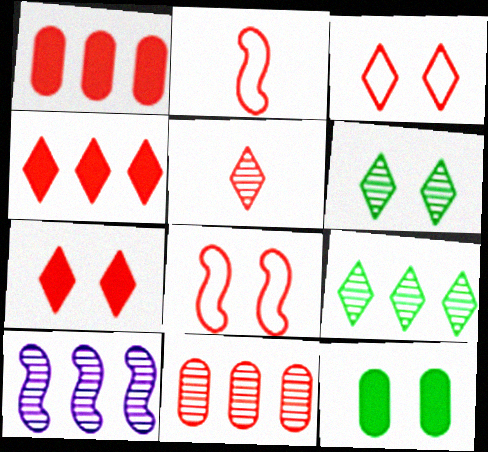[[1, 5, 8], 
[2, 7, 11], 
[3, 4, 5], 
[9, 10, 11]]